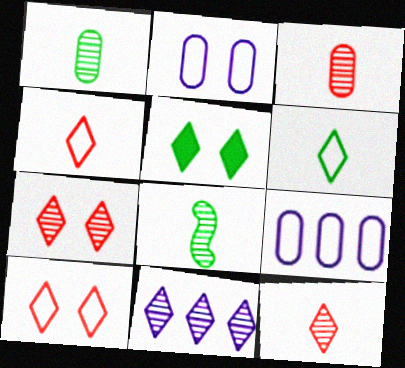[[4, 5, 11]]